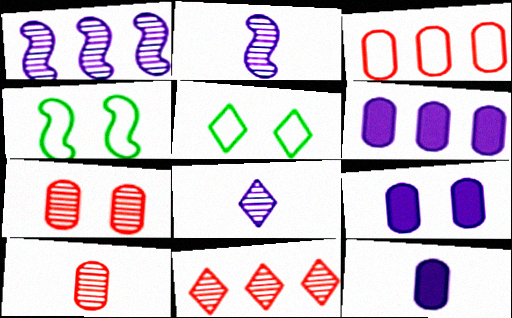[[4, 11, 12], 
[6, 9, 12]]